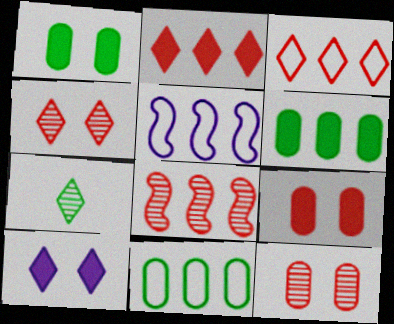[[3, 5, 11], 
[3, 7, 10], 
[5, 7, 9]]